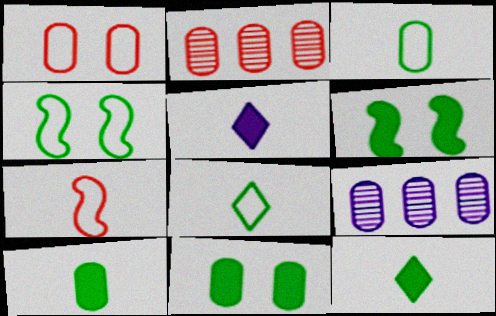[[1, 9, 10], 
[2, 4, 5]]